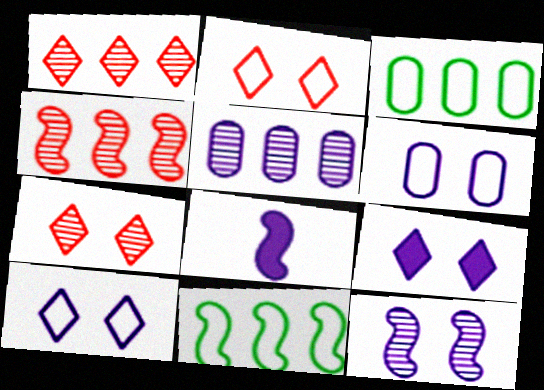[[3, 7, 8], 
[5, 8, 10], 
[6, 9, 12]]